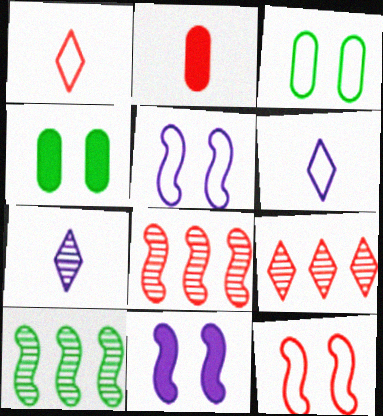[[2, 9, 12], 
[4, 6, 8]]